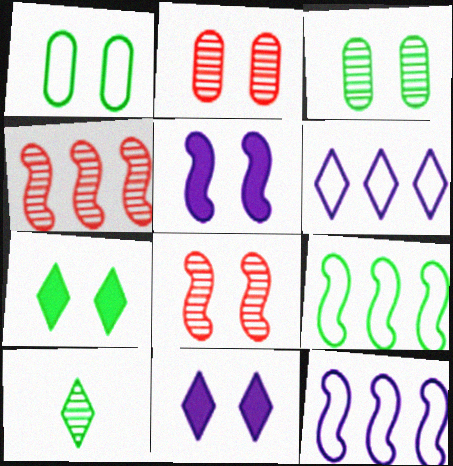[[1, 8, 11]]